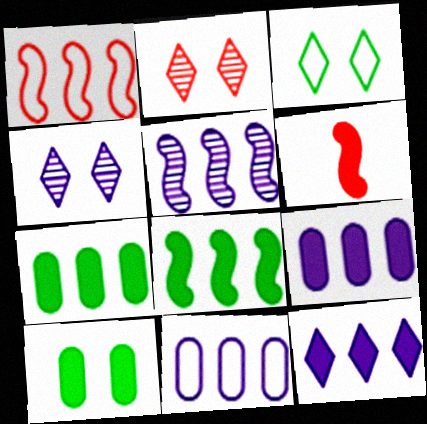[[1, 5, 8], 
[5, 11, 12], 
[6, 10, 12]]